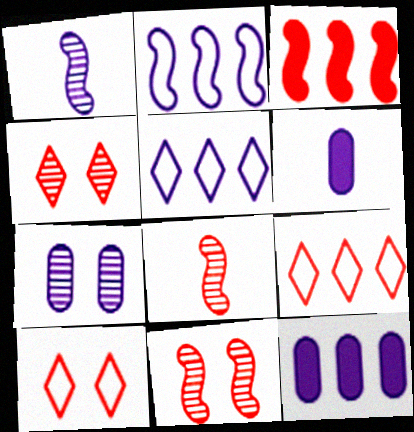[]